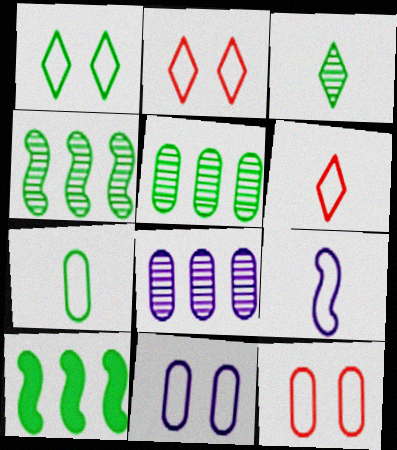[[6, 7, 9]]